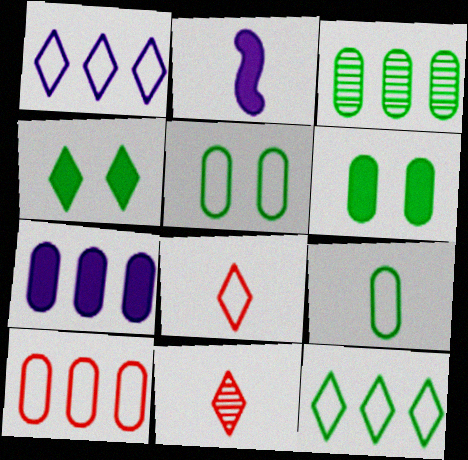[[1, 4, 11], 
[2, 9, 11], 
[3, 6, 9], 
[3, 7, 10]]